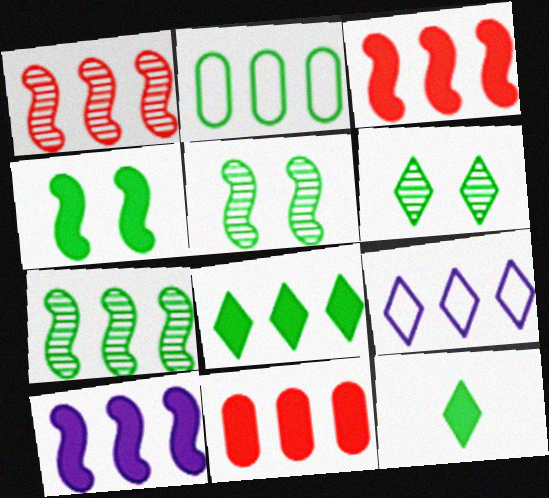[[2, 5, 12], 
[2, 7, 8], 
[7, 9, 11], 
[8, 10, 11]]